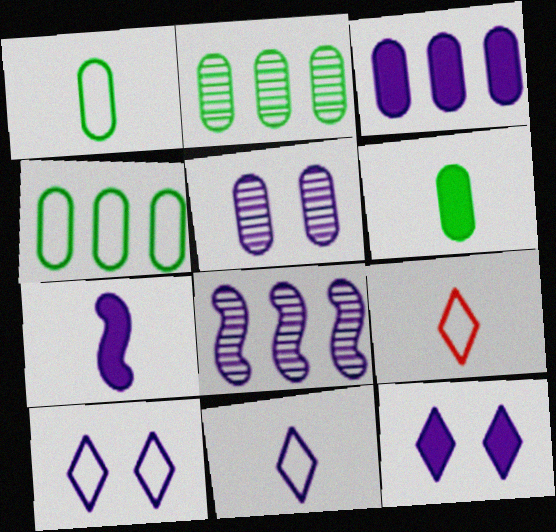[[3, 7, 12]]